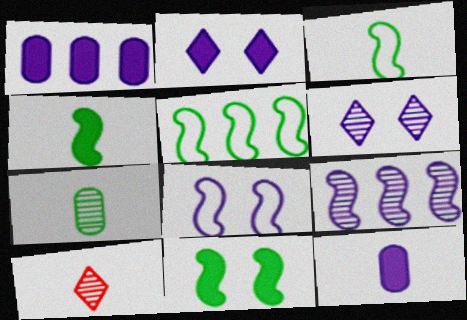[[3, 10, 12]]